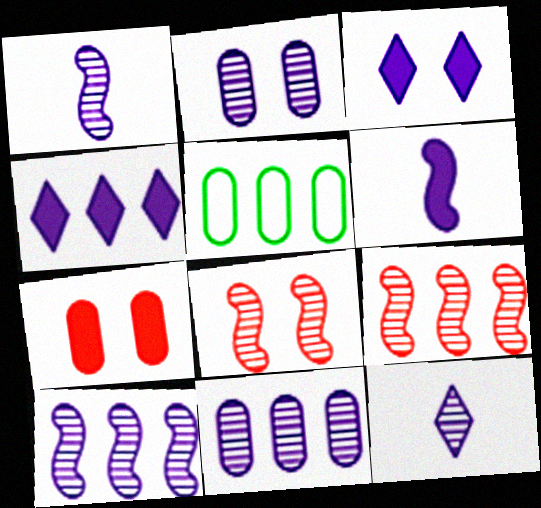[[2, 10, 12], 
[4, 5, 9]]